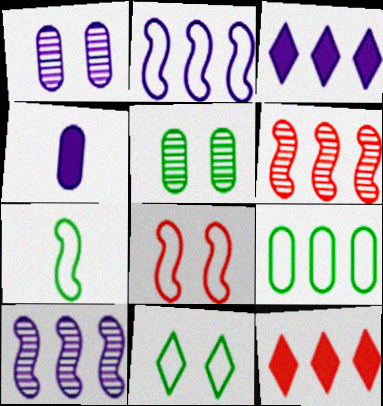[[1, 7, 12], 
[2, 7, 8], 
[3, 6, 9], 
[4, 6, 11], 
[7, 9, 11], 
[9, 10, 12]]